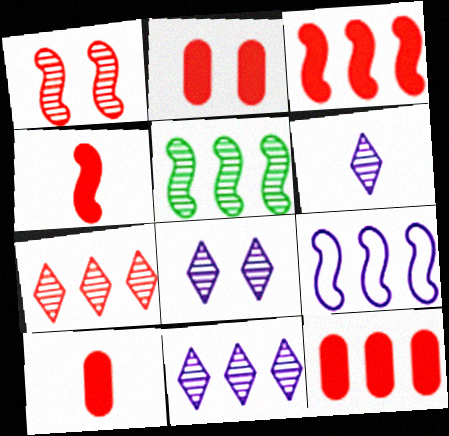[[2, 10, 12], 
[3, 5, 9], 
[6, 8, 11]]